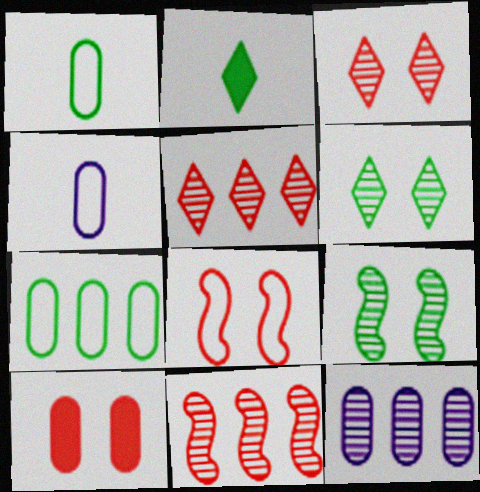[[1, 10, 12], 
[2, 7, 9], 
[2, 8, 12], 
[3, 8, 10]]